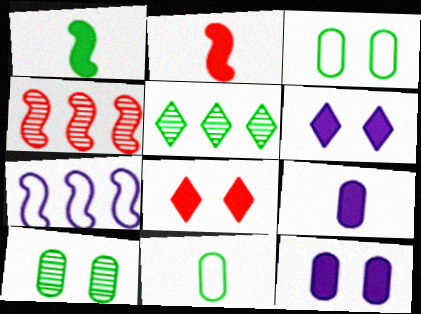[[1, 3, 5], 
[4, 6, 11]]